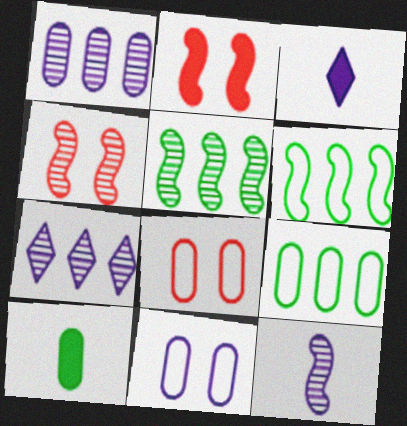[[1, 8, 10], 
[2, 6, 12], 
[3, 4, 9], 
[3, 5, 8], 
[4, 5, 12]]